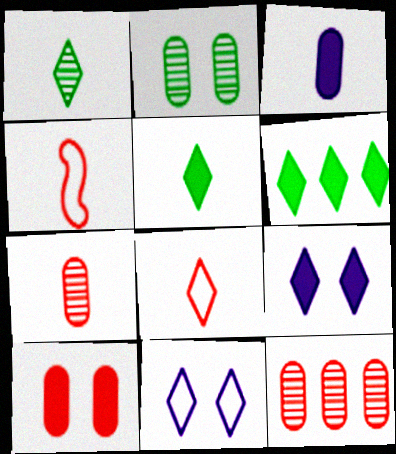[[1, 3, 4]]